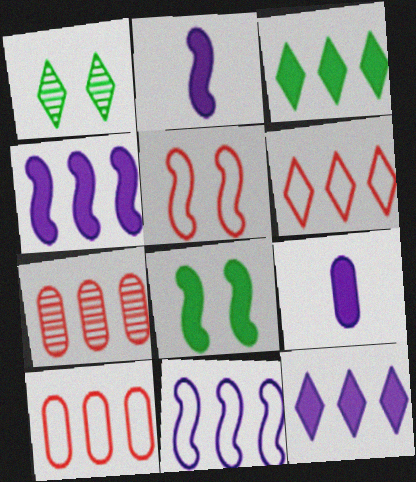[[1, 2, 10], 
[3, 7, 11]]